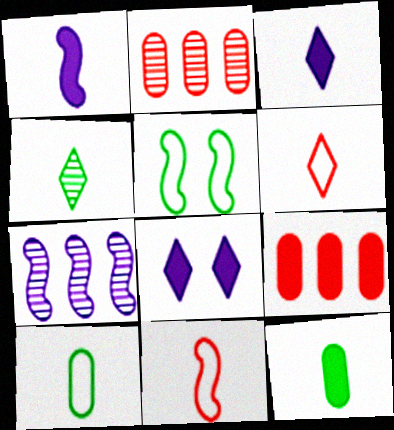[[2, 3, 5], 
[3, 4, 6]]